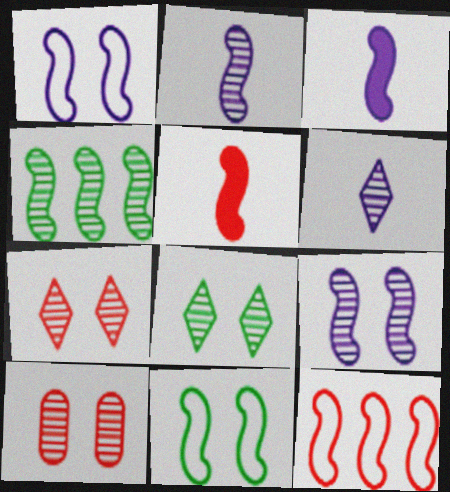[[1, 4, 5], 
[4, 6, 10], 
[8, 9, 10]]